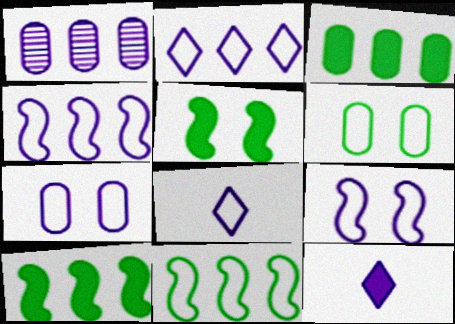[[1, 9, 12], 
[4, 7, 8]]